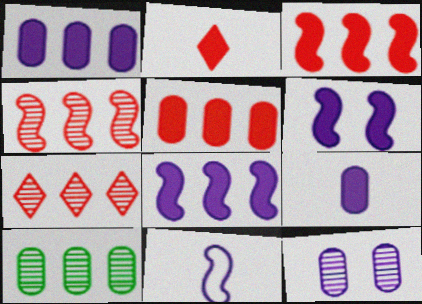[]